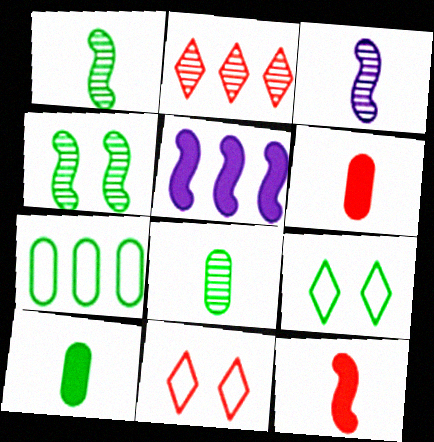[[2, 5, 7], 
[5, 8, 11]]